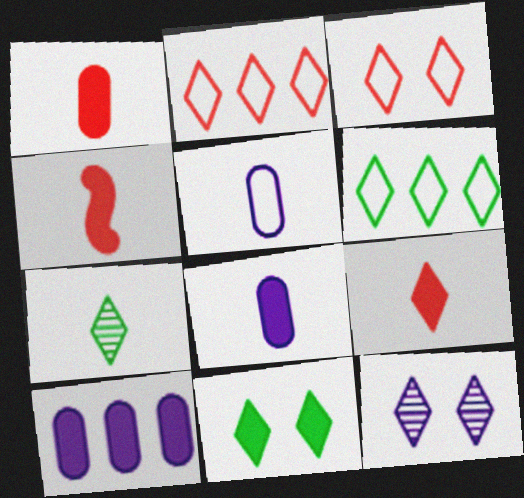[[1, 4, 9], 
[3, 11, 12], 
[4, 5, 7], 
[4, 10, 11], 
[6, 7, 11], 
[6, 9, 12]]